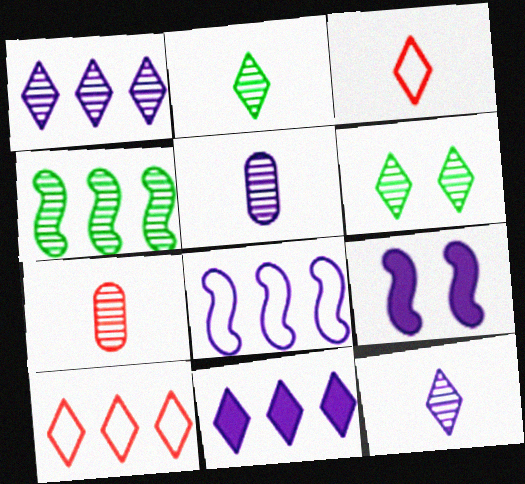[[3, 6, 11]]